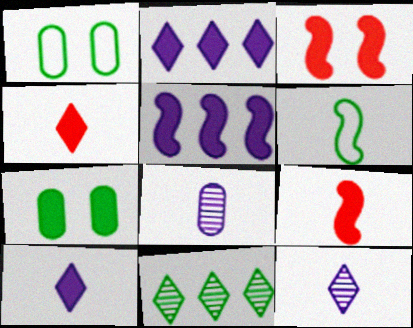[[2, 7, 9], 
[4, 5, 7], 
[4, 6, 8], 
[6, 7, 11]]